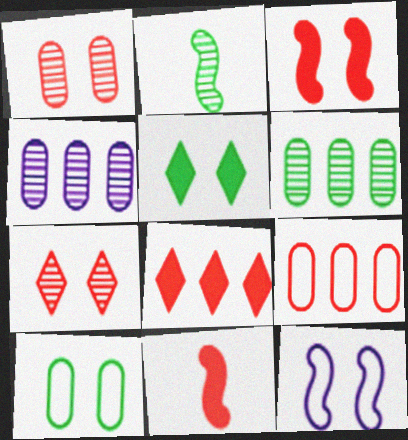[[1, 5, 12], 
[2, 4, 7], 
[7, 9, 11]]